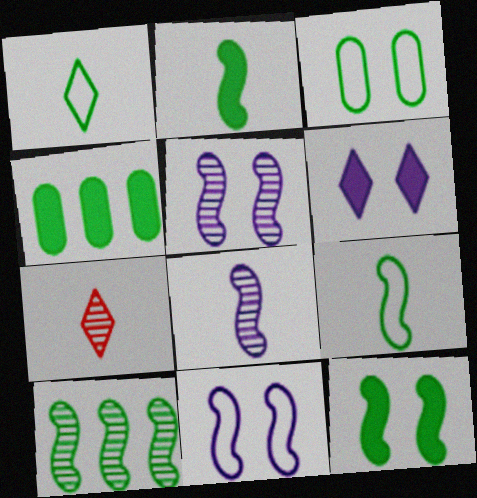[[4, 7, 11], 
[9, 10, 12]]